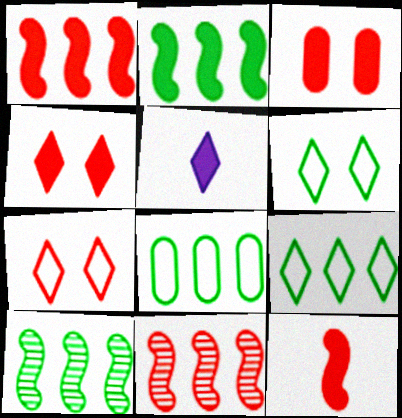[[2, 3, 5]]